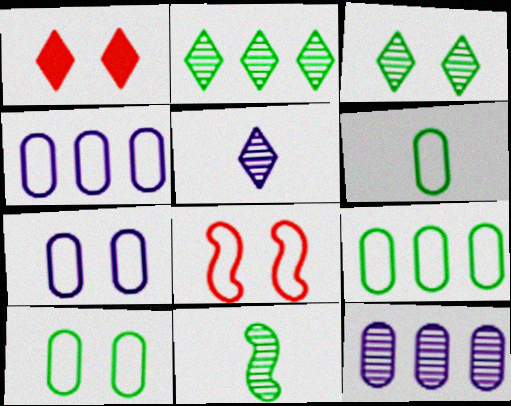[[1, 4, 11], 
[6, 9, 10]]